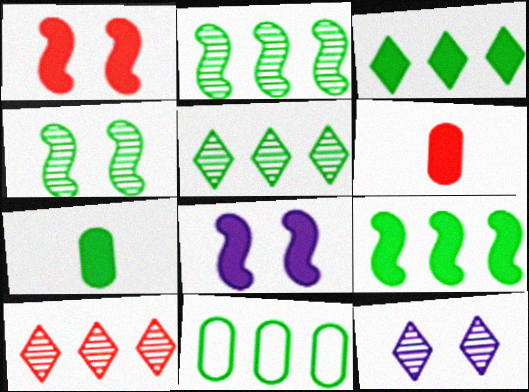[[2, 3, 11], 
[3, 6, 8], 
[5, 9, 11]]